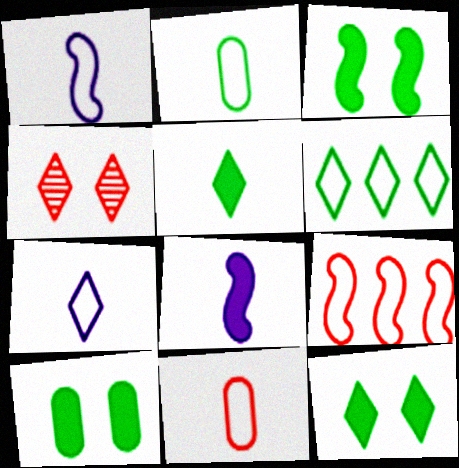[[3, 10, 12]]